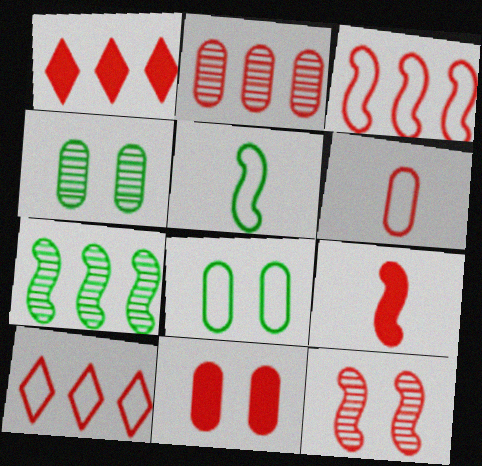[[1, 2, 3], 
[1, 6, 12], 
[1, 9, 11], 
[2, 6, 11], 
[3, 9, 12]]